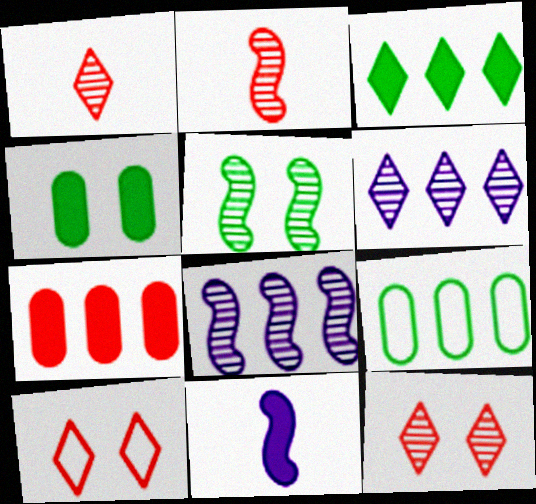[[2, 5, 8], 
[2, 7, 10], 
[9, 11, 12]]